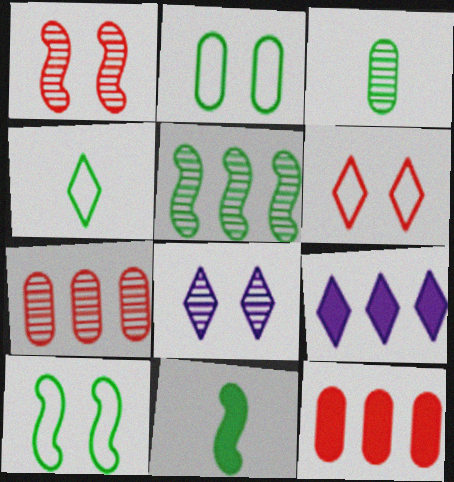[[3, 4, 11], 
[5, 10, 11]]